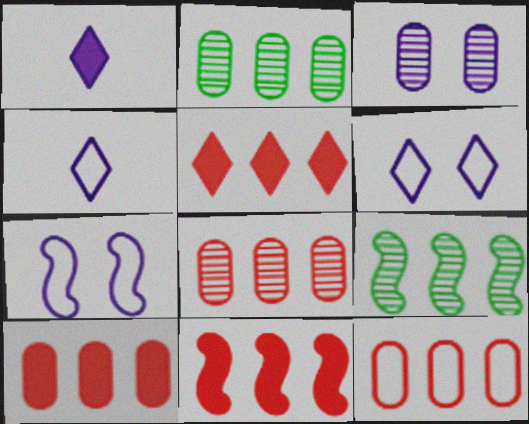[[5, 10, 11], 
[8, 10, 12]]